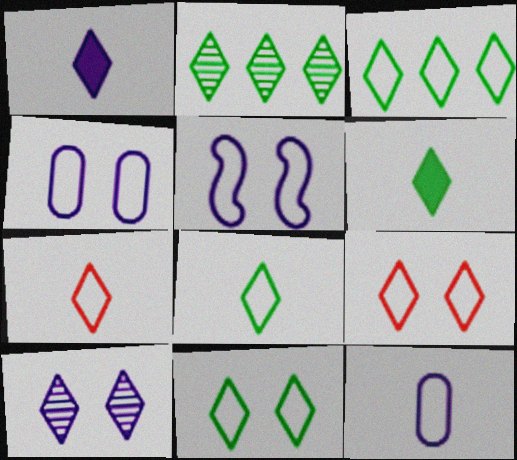[[1, 2, 9], 
[2, 6, 11], 
[3, 8, 11]]